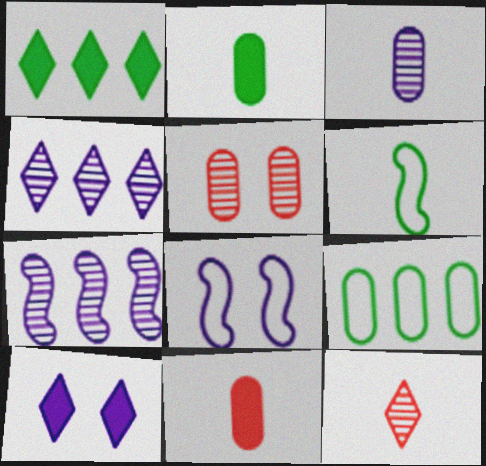[]